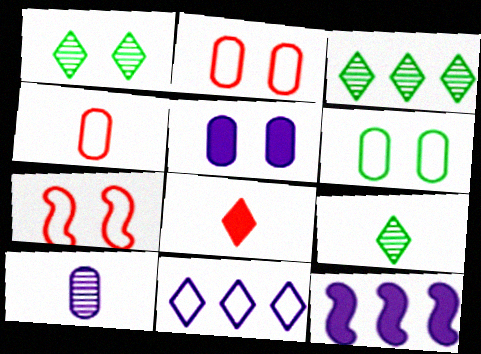[[1, 3, 9], 
[1, 4, 12], 
[1, 5, 7], 
[1, 8, 11], 
[2, 9, 12]]